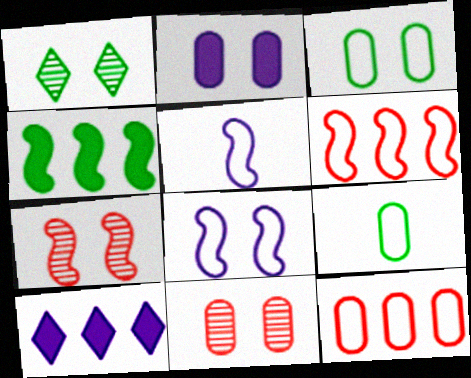[[1, 4, 9], 
[2, 3, 11], 
[4, 5, 7], 
[7, 9, 10]]